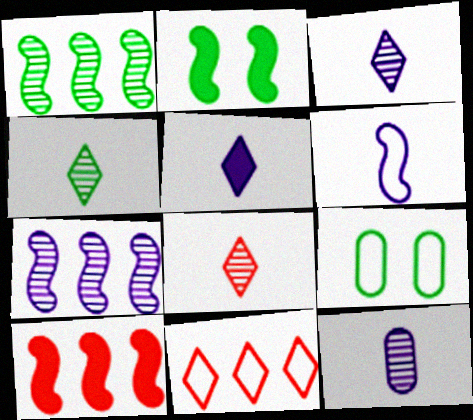[[2, 11, 12], 
[3, 4, 8], 
[3, 9, 10], 
[5, 6, 12], 
[6, 9, 11]]